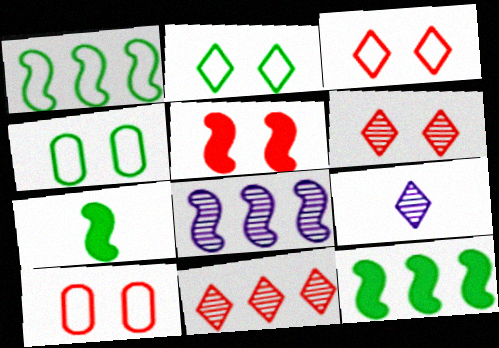[[5, 6, 10], 
[9, 10, 12]]